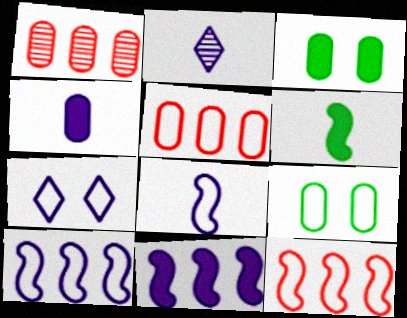[[1, 4, 9], 
[1, 6, 7], 
[2, 3, 12], 
[2, 4, 8]]